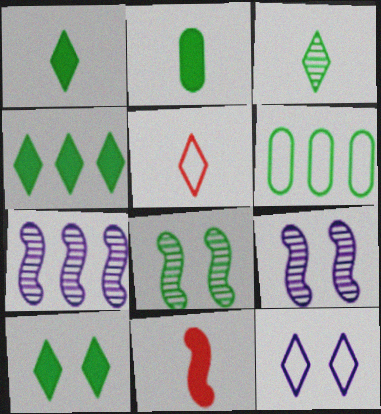[[1, 4, 10], 
[1, 6, 8]]